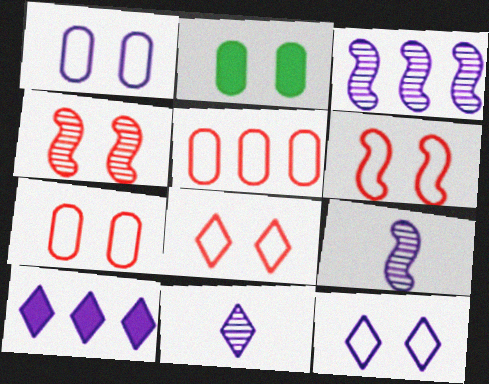[[1, 9, 10], 
[2, 4, 12], 
[6, 7, 8], 
[10, 11, 12]]